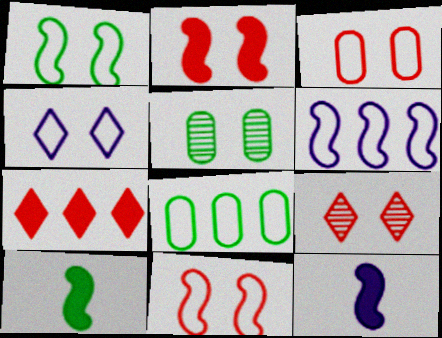[[1, 3, 4], 
[2, 3, 9], 
[2, 4, 5], 
[8, 9, 12]]